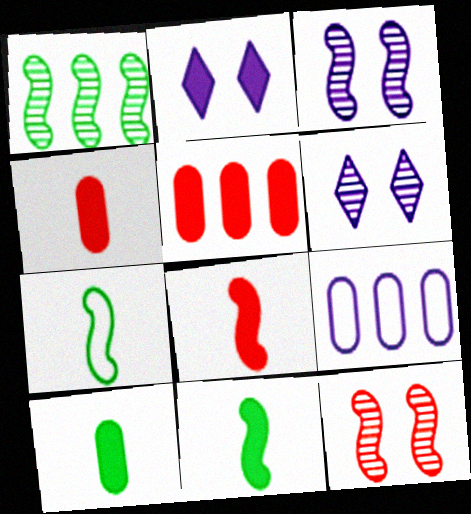[[2, 5, 11], 
[5, 6, 7]]